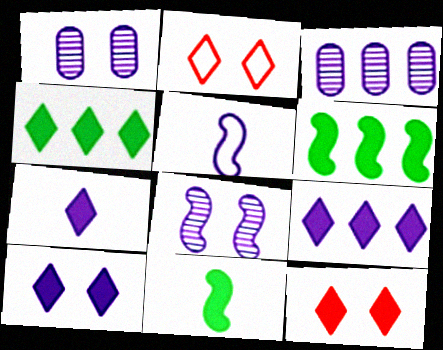[[1, 5, 9], 
[2, 3, 11], 
[3, 5, 10], 
[4, 7, 12], 
[7, 9, 10]]